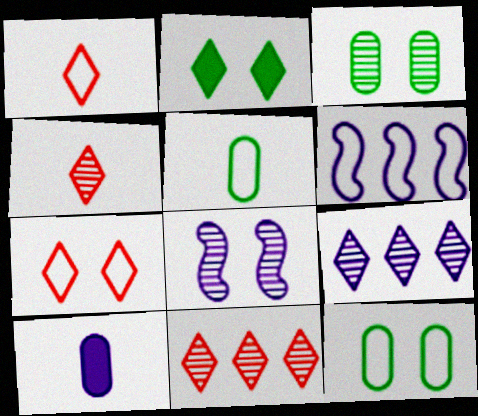[[1, 2, 9], 
[1, 6, 12], 
[5, 6, 7]]